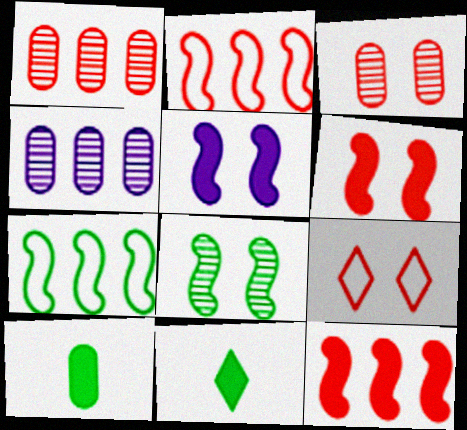[[3, 6, 9]]